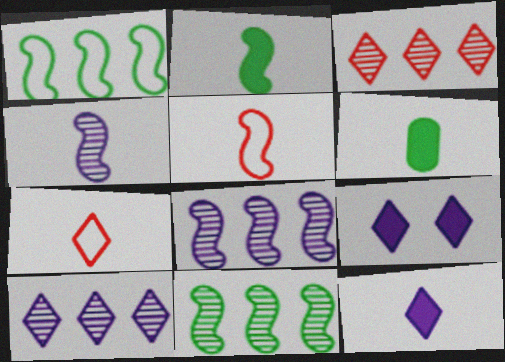[[2, 4, 5], 
[4, 6, 7]]